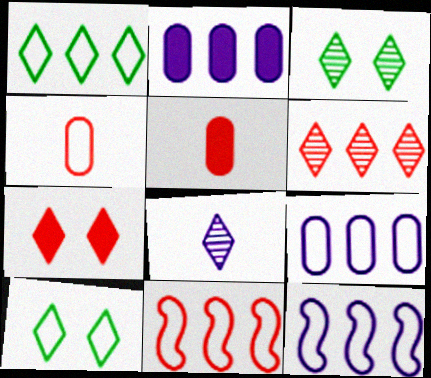[[1, 7, 8], 
[1, 9, 11], 
[3, 5, 12], 
[3, 6, 8], 
[4, 10, 12]]